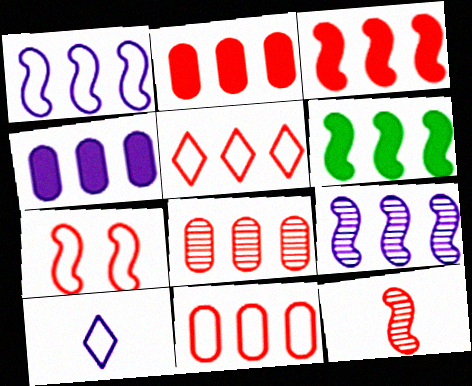[[2, 8, 11], 
[3, 5, 8], 
[3, 7, 12]]